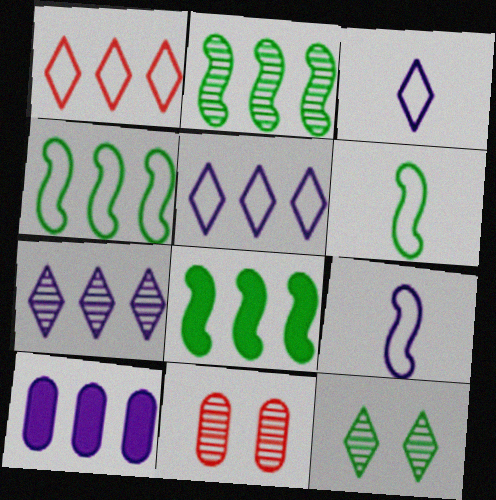[[1, 2, 10], 
[2, 4, 8], 
[3, 8, 11]]